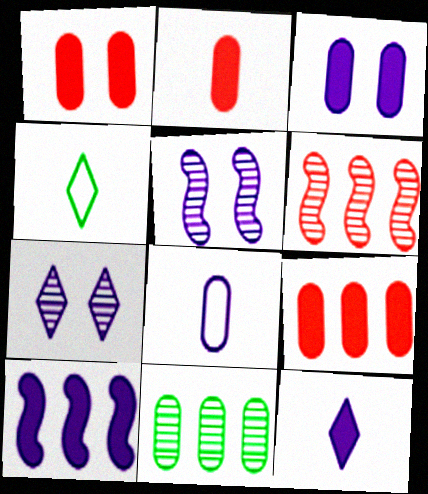[[1, 2, 9], 
[1, 8, 11], 
[3, 4, 6], 
[3, 10, 12], 
[4, 5, 9], 
[7, 8, 10]]